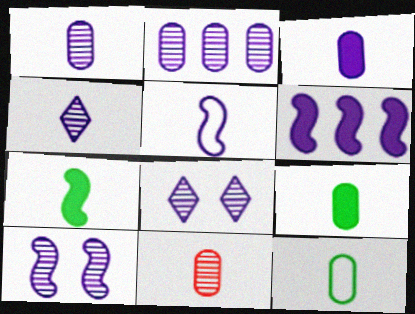[[2, 4, 10], 
[3, 4, 5], 
[3, 11, 12], 
[5, 6, 10]]